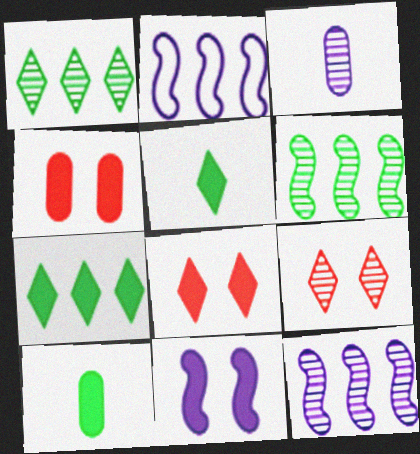[[2, 9, 10], 
[3, 6, 9]]